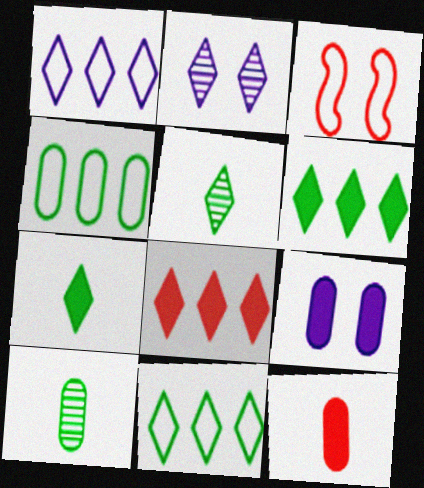[]